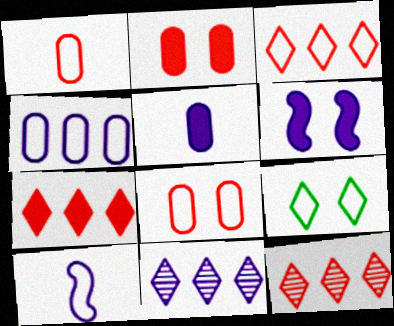[[3, 7, 12]]